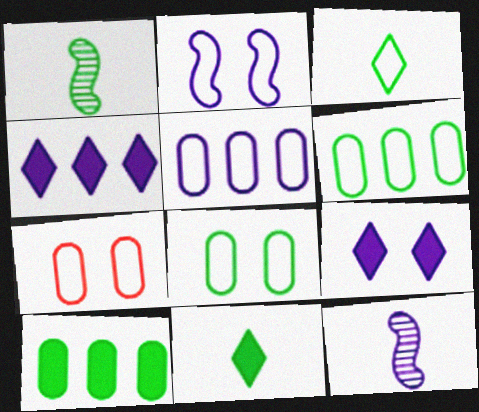[[1, 4, 7], 
[5, 9, 12]]